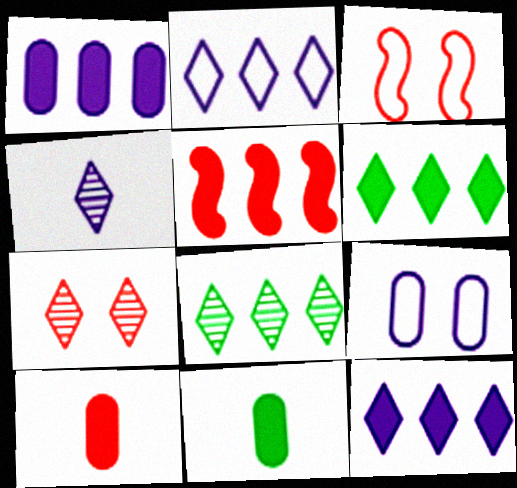[[1, 5, 6], 
[4, 7, 8]]